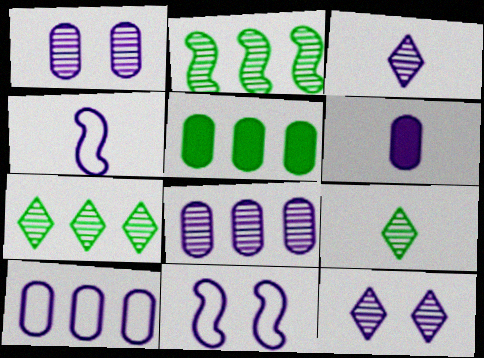[[1, 6, 10], 
[3, 4, 6]]